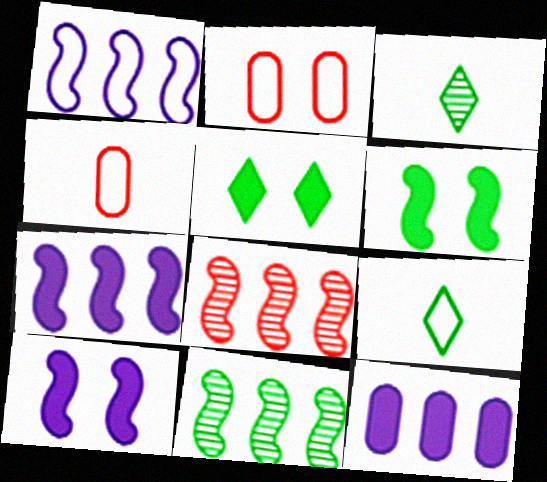[[1, 2, 9], 
[2, 3, 7]]